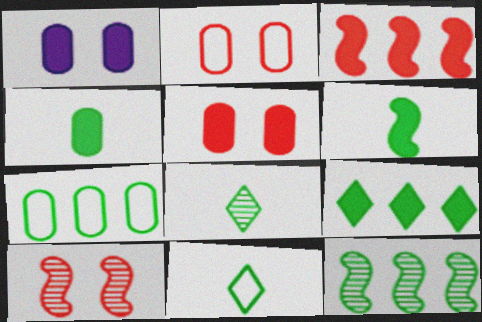[[7, 9, 12]]